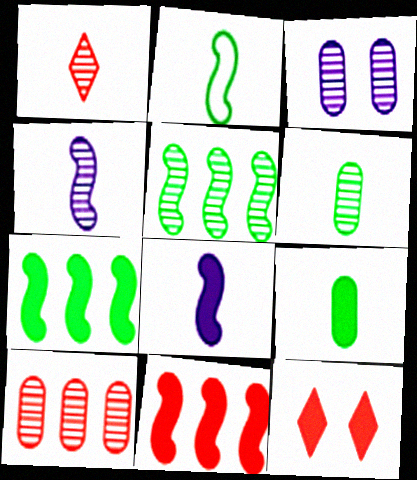[[1, 3, 5], 
[1, 4, 6], 
[3, 6, 10]]